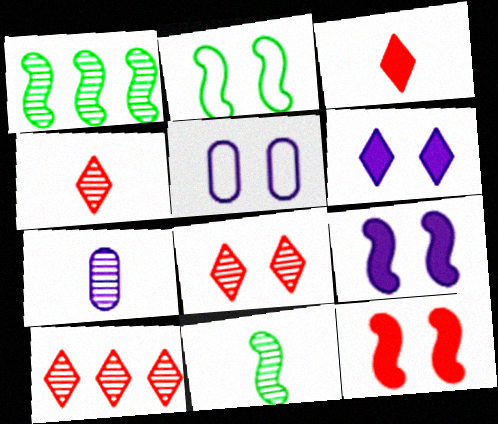[[1, 3, 5], 
[1, 7, 8], 
[4, 7, 11], 
[4, 8, 10]]